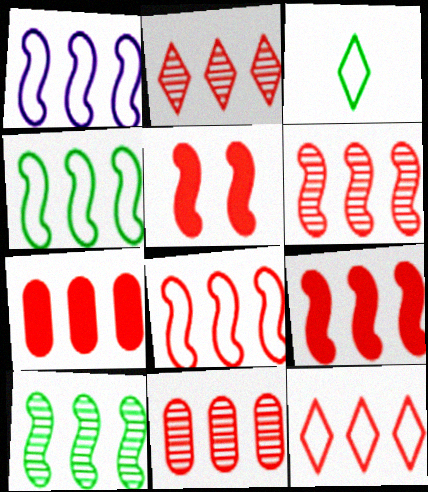[[1, 4, 8], 
[1, 9, 10], 
[2, 6, 11], 
[2, 7, 8], 
[6, 7, 12], 
[6, 8, 9], 
[9, 11, 12]]